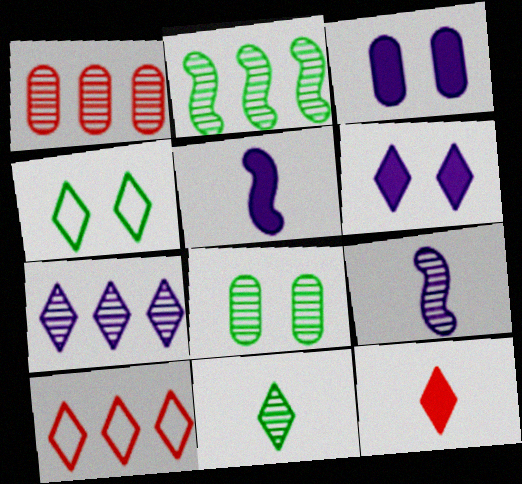[[1, 2, 7], 
[1, 4, 5], 
[2, 8, 11], 
[4, 7, 12], 
[5, 8, 10], 
[6, 10, 11]]